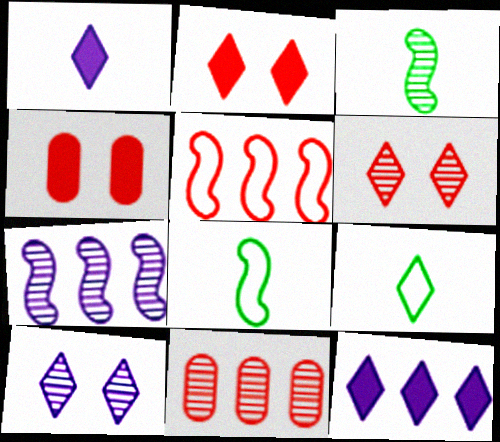[[3, 10, 11], 
[4, 7, 9], 
[6, 9, 12]]